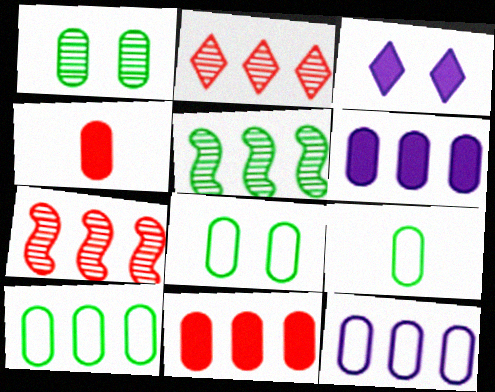[[1, 4, 12], 
[3, 7, 9], 
[8, 9, 10]]